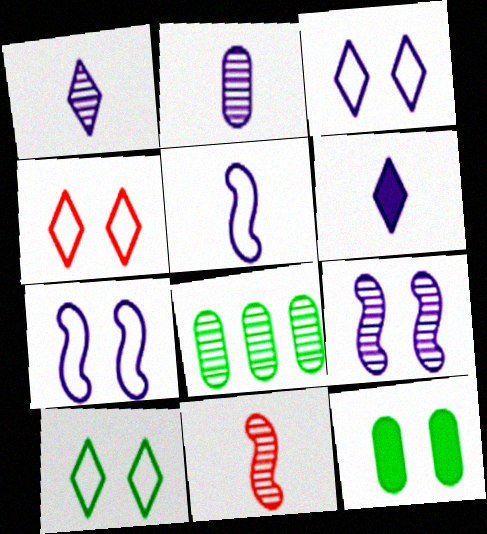[[2, 5, 6], 
[3, 4, 10], 
[4, 9, 12]]